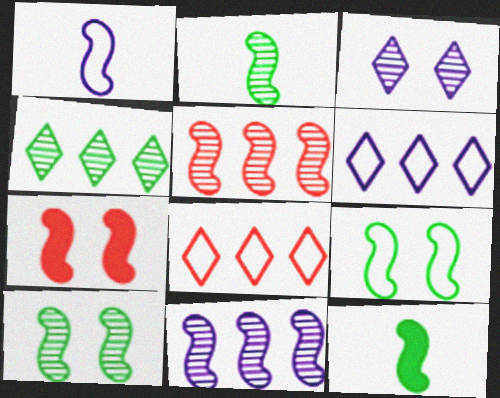[]